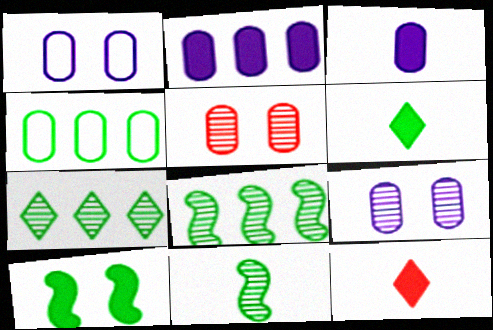[[1, 8, 12], 
[2, 10, 12], 
[3, 4, 5]]